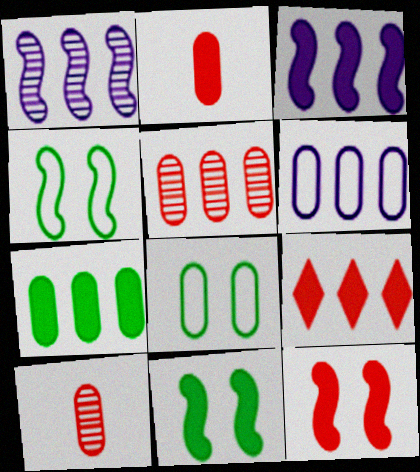[[2, 9, 12], 
[3, 7, 9], 
[5, 6, 7]]